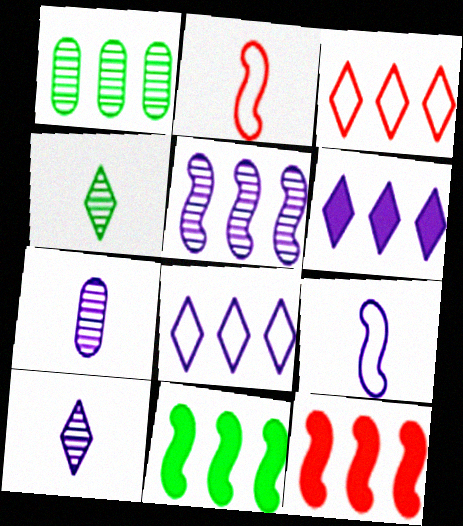[[1, 8, 12]]